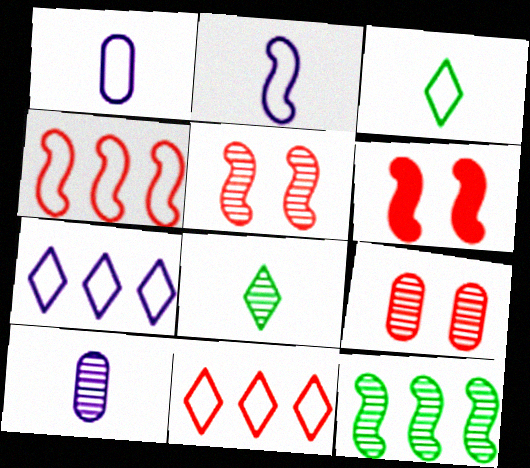[[2, 6, 12]]